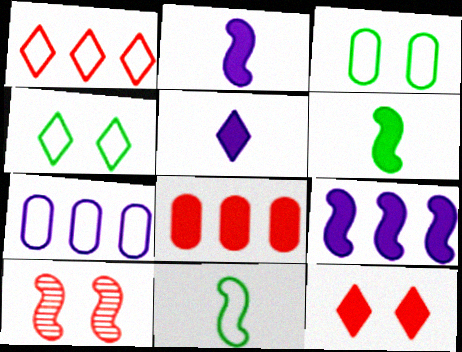[[9, 10, 11]]